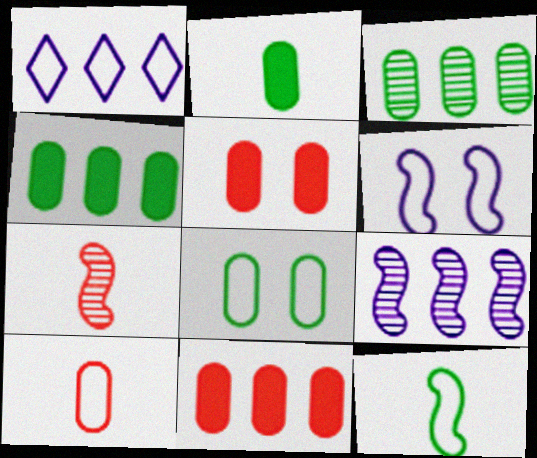[[2, 3, 8]]